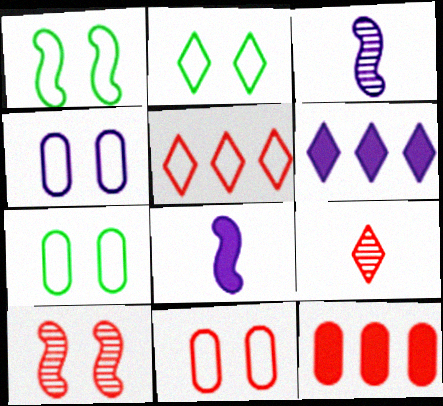[[1, 2, 7], 
[2, 3, 12], 
[2, 6, 9], 
[3, 4, 6], 
[4, 7, 11]]